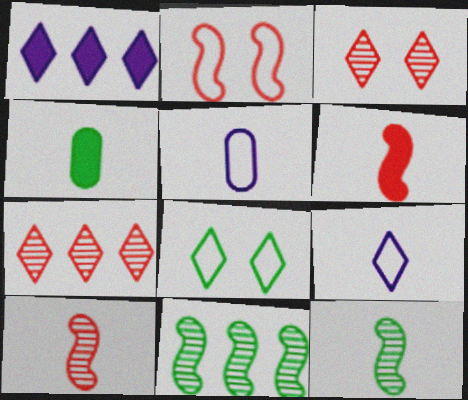[[4, 8, 11], 
[4, 9, 10]]